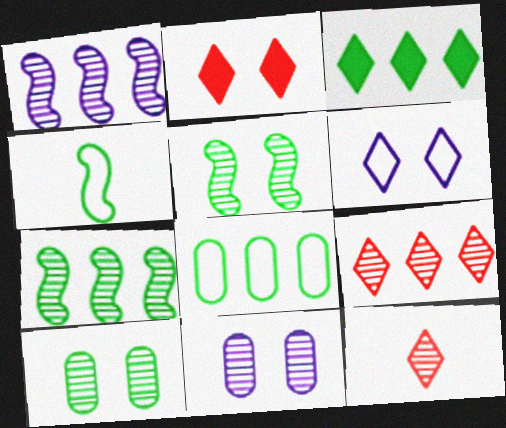[[1, 10, 12], 
[3, 4, 10], 
[3, 6, 12], 
[3, 7, 8], 
[7, 11, 12]]